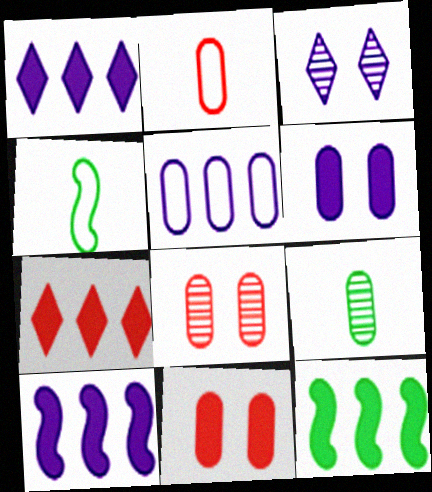[[1, 4, 8], 
[2, 3, 12], 
[5, 9, 11]]